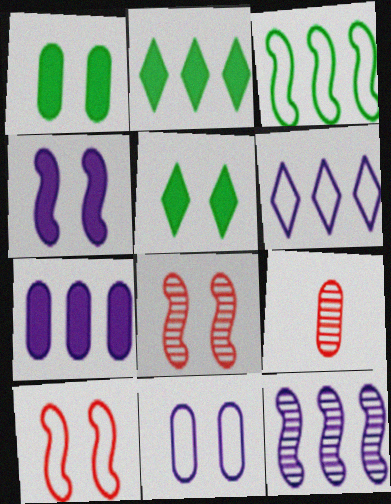[[5, 8, 11], 
[6, 7, 12]]